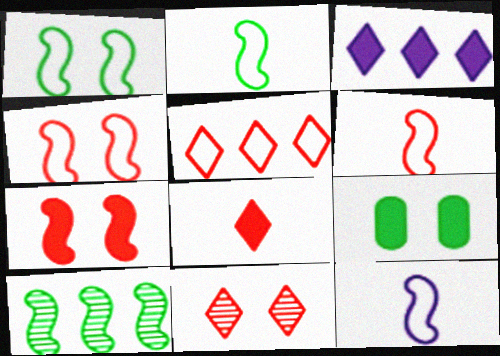[[2, 6, 12], 
[5, 8, 11], 
[7, 10, 12]]